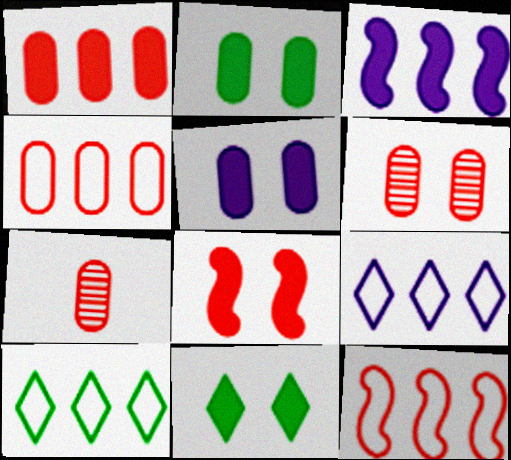[[5, 8, 11]]